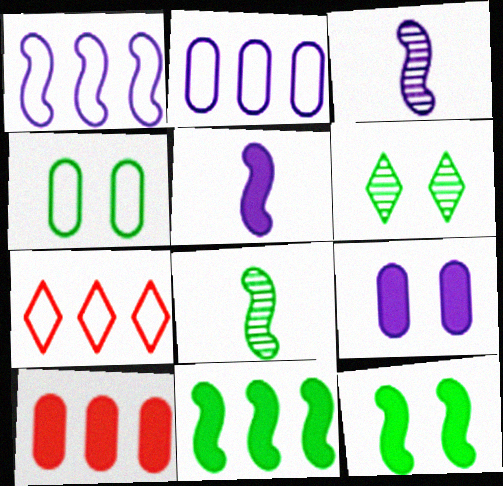[[4, 6, 12], 
[7, 8, 9]]